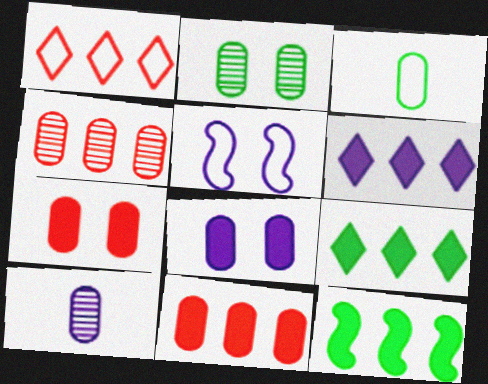[[1, 3, 5], 
[2, 4, 10], 
[3, 4, 8], 
[5, 6, 10], 
[6, 11, 12]]